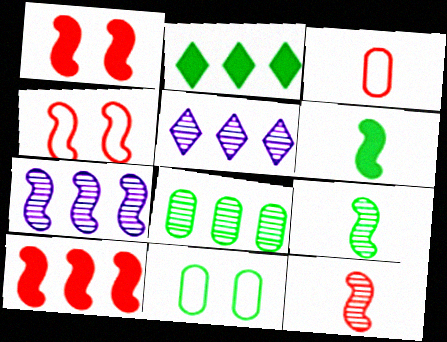[[2, 9, 11], 
[4, 6, 7], 
[4, 10, 12]]